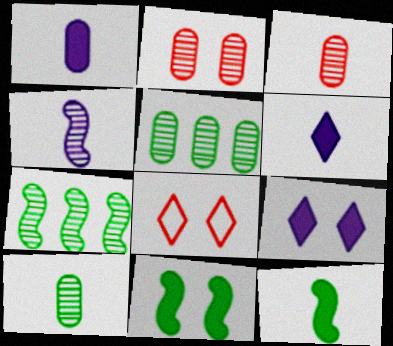[[1, 7, 8]]